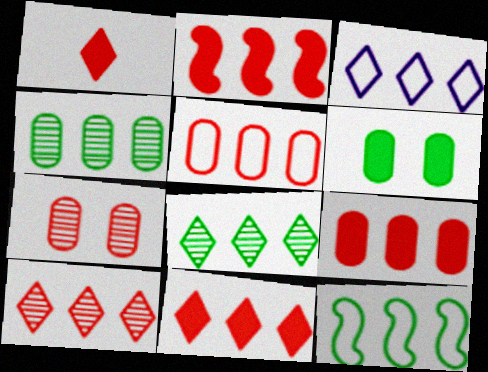[[2, 3, 4], 
[2, 5, 10], 
[2, 9, 11], 
[3, 5, 12], 
[3, 8, 11]]